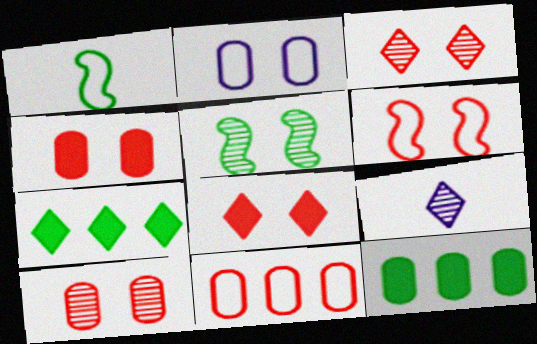[[2, 5, 8], 
[3, 4, 6], 
[6, 8, 10], 
[6, 9, 12]]